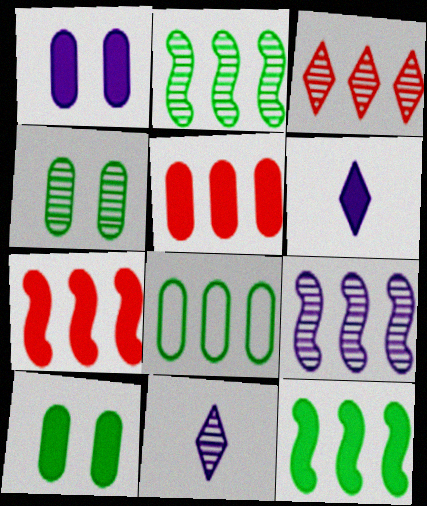[[6, 7, 10]]